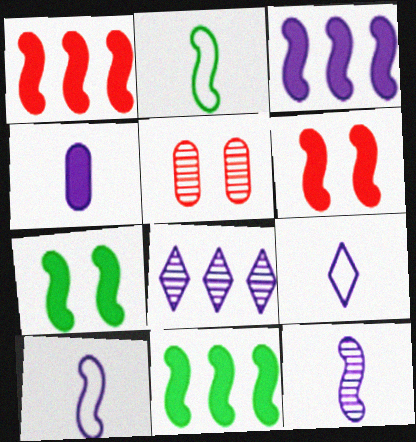[[1, 3, 11], 
[4, 9, 12], 
[5, 9, 11]]